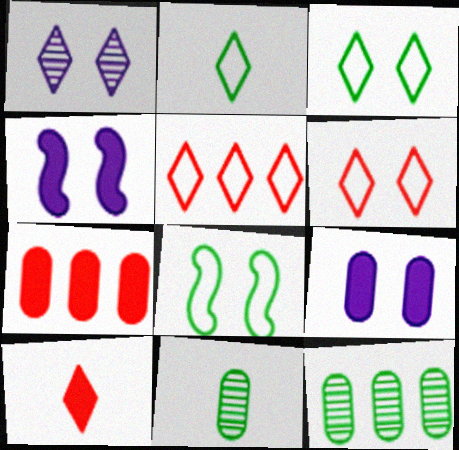[[4, 5, 11]]